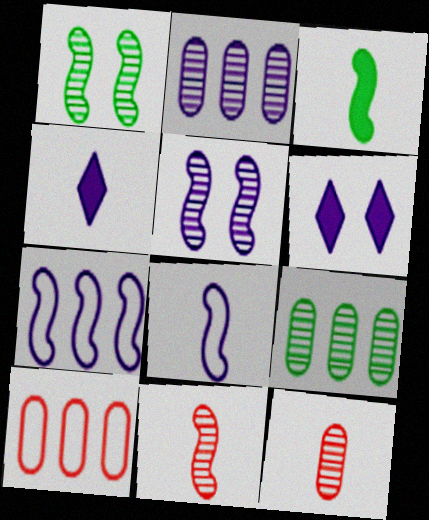[[1, 4, 10], 
[2, 6, 8], 
[3, 8, 11]]